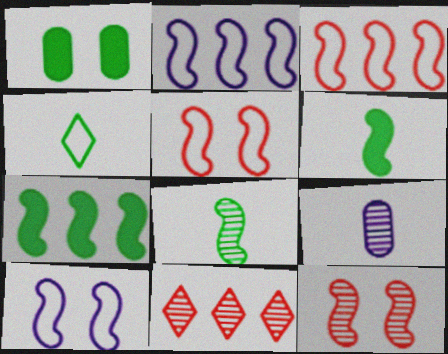[[2, 6, 12]]